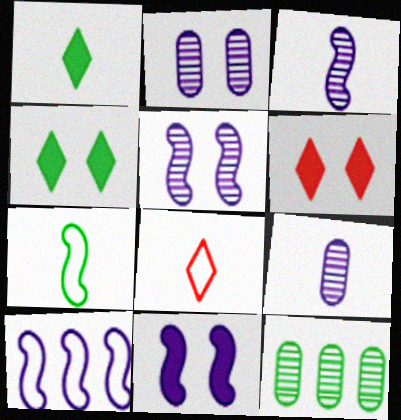[[3, 10, 11], 
[4, 7, 12], 
[8, 11, 12]]